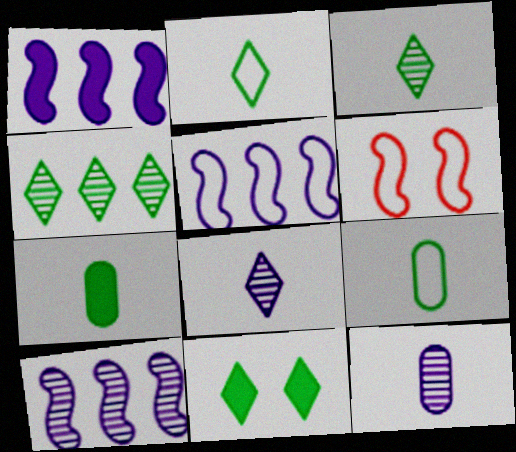[[1, 5, 10], 
[2, 4, 11]]